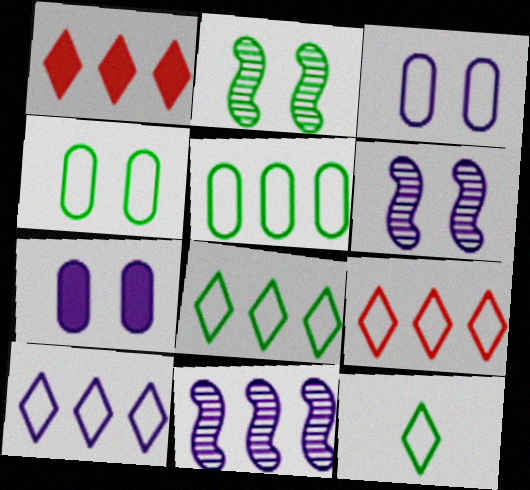[[1, 5, 11], 
[8, 9, 10]]